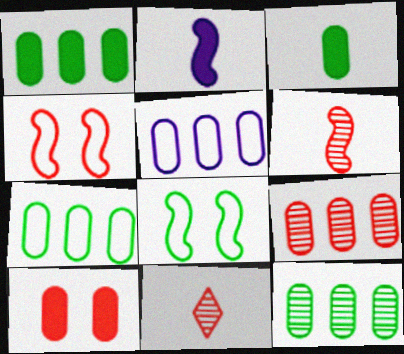[[1, 5, 9], 
[1, 7, 12]]